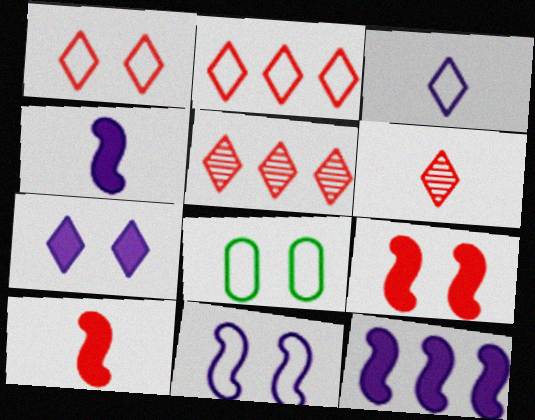[[1, 8, 11], 
[4, 5, 8], 
[6, 8, 12]]